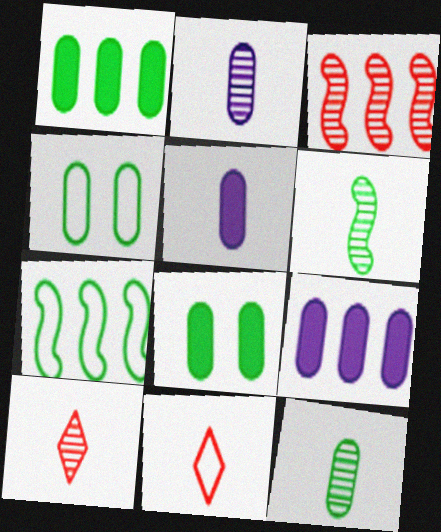[[1, 4, 12], 
[2, 6, 10], 
[5, 6, 11]]